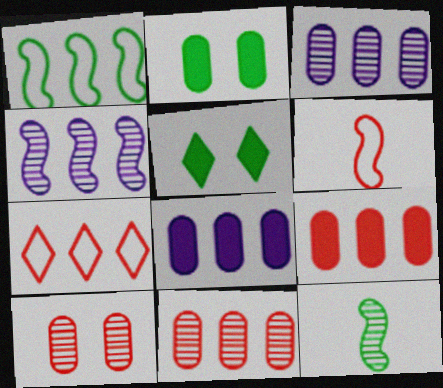[[3, 5, 6]]